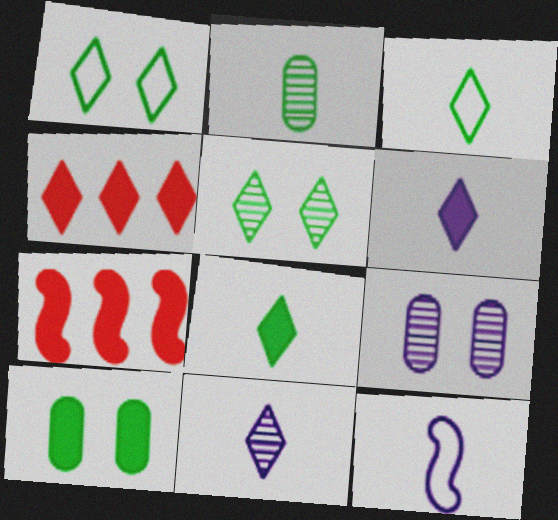[[1, 4, 11], 
[3, 7, 9], 
[6, 7, 10]]